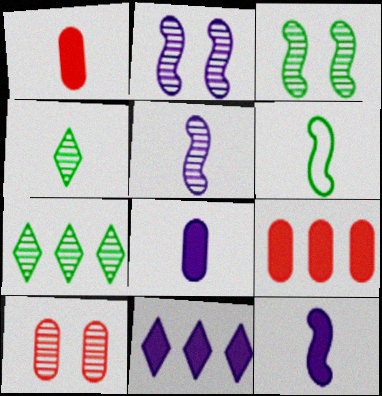[[5, 7, 10], 
[6, 10, 11]]